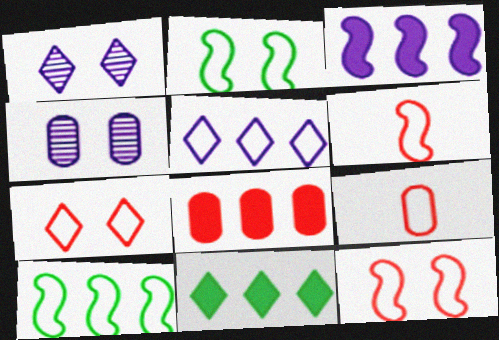[[2, 5, 9], 
[3, 8, 11], 
[4, 6, 11]]